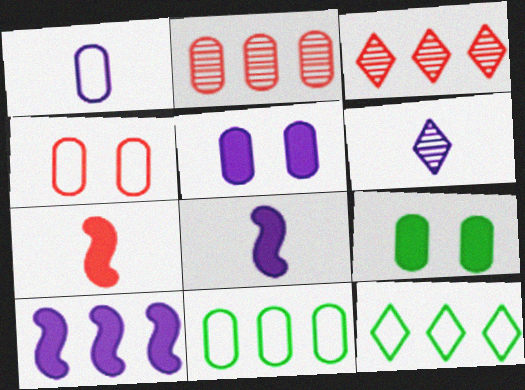[[1, 2, 9], 
[1, 4, 11], 
[1, 6, 8], 
[2, 10, 12], 
[3, 4, 7], 
[3, 10, 11]]